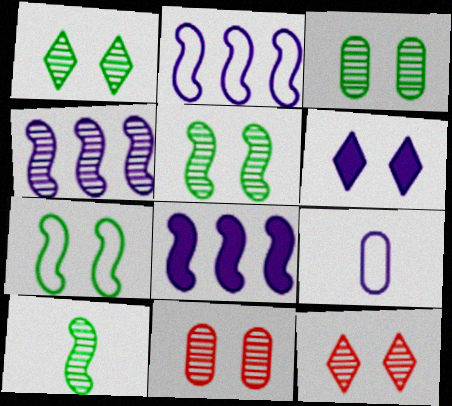[[1, 3, 5], 
[2, 4, 8], 
[4, 6, 9], 
[6, 7, 11]]